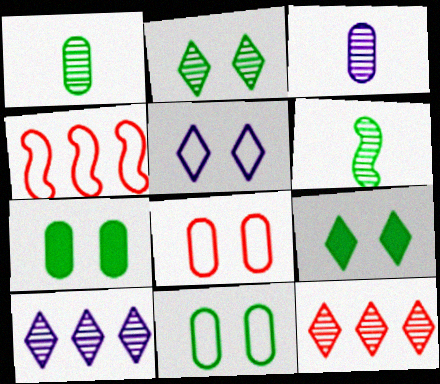[[3, 4, 9]]